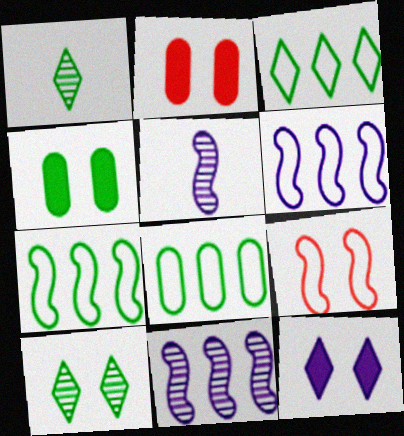[[1, 2, 6], 
[1, 4, 7], 
[2, 3, 5], 
[3, 7, 8]]